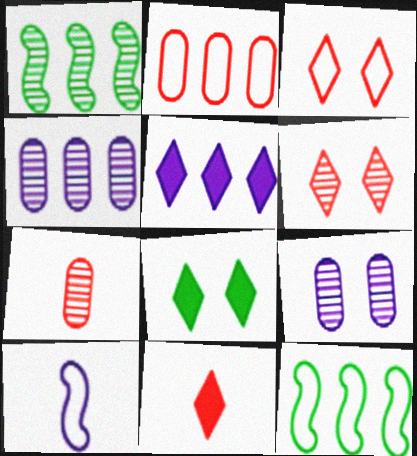[[1, 2, 5], 
[5, 8, 11], 
[5, 9, 10], 
[9, 11, 12]]